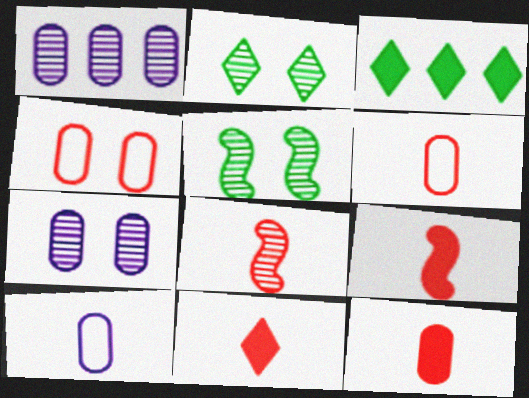[[1, 2, 8], 
[6, 8, 11], 
[9, 11, 12]]